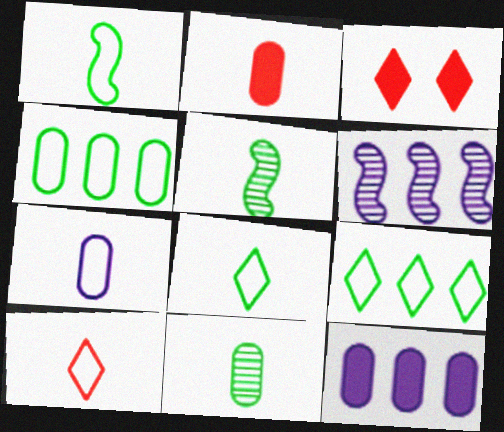[[1, 7, 10], 
[2, 7, 11]]